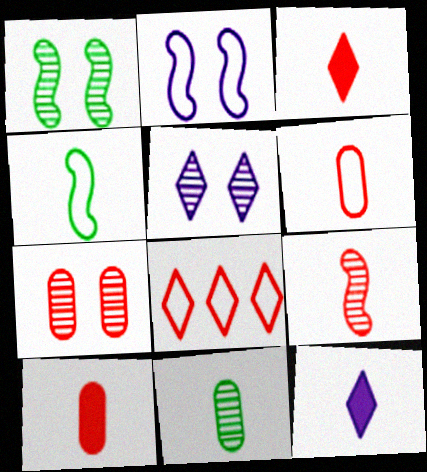[[1, 5, 7], 
[3, 6, 9]]